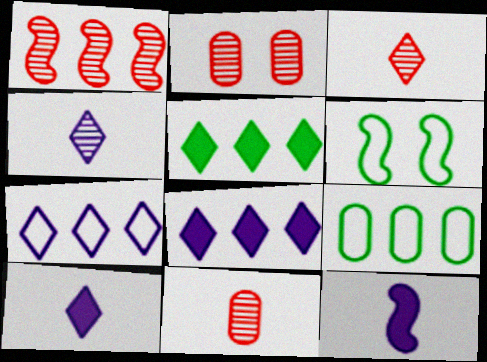[[1, 2, 3], 
[1, 6, 12], 
[1, 8, 9], 
[6, 8, 11]]